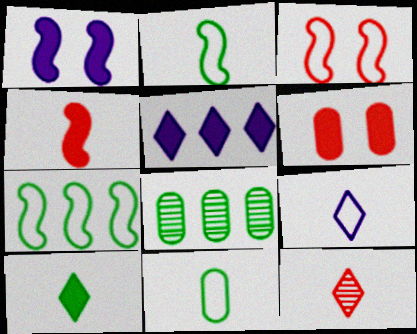[[9, 10, 12]]